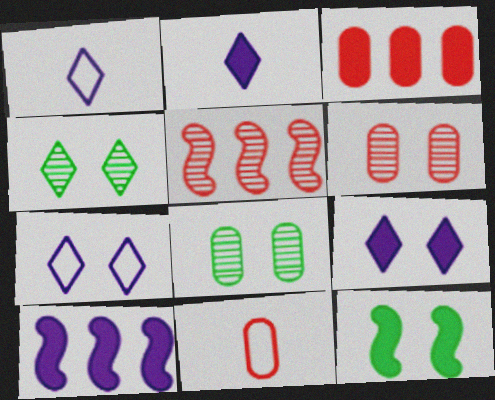[[2, 3, 12], 
[3, 6, 11], 
[4, 10, 11], 
[6, 7, 12]]